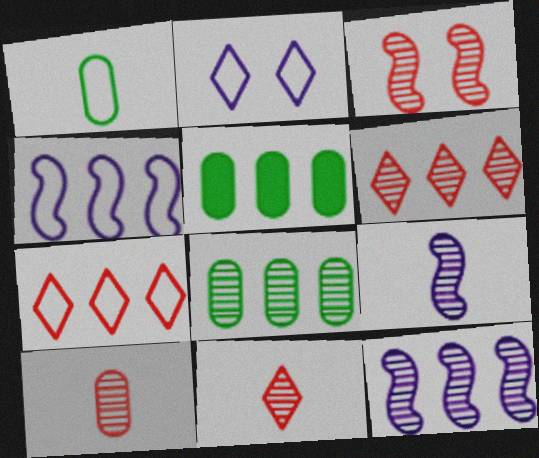[[3, 6, 10], 
[4, 5, 6], 
[5, 7, 12], 
[6, 8, 12]]